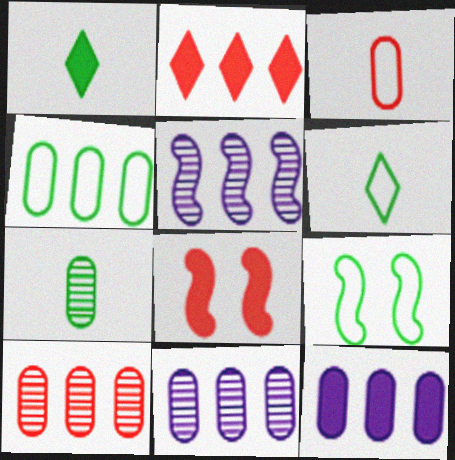[[1, 8, 12], 
[2, 4, 5], 
[4, 6, 9], 
[4, 10, 12], 
[6, 8, 11]]